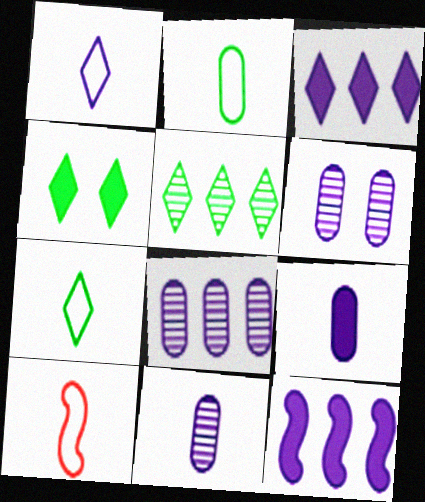[[1, 2, 10], 
[1, 6, 12], 
[4, 5, 7], 
[4, 8, 10], 
[6, 8, 11]]